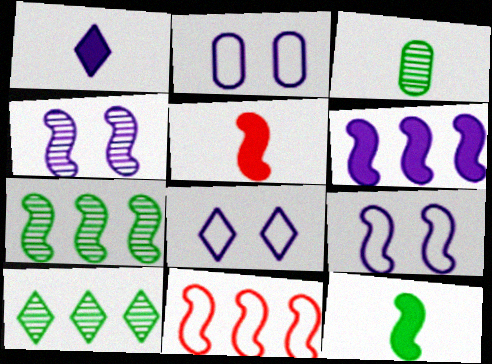[[2, 5, 10], 
[2, 8, 9], 
[4, 11, 12], 
[5, 7, 9], 
[6, 7, 11]]